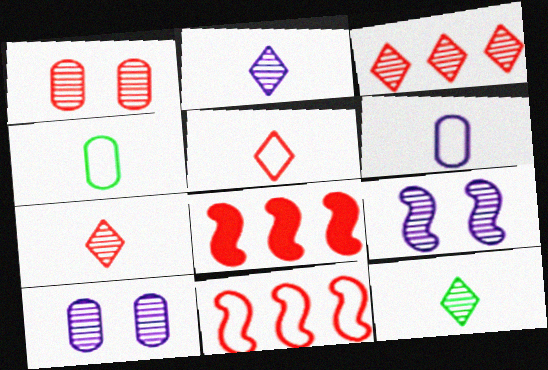[[1, 5, 8], 
[2, 7, 12]]